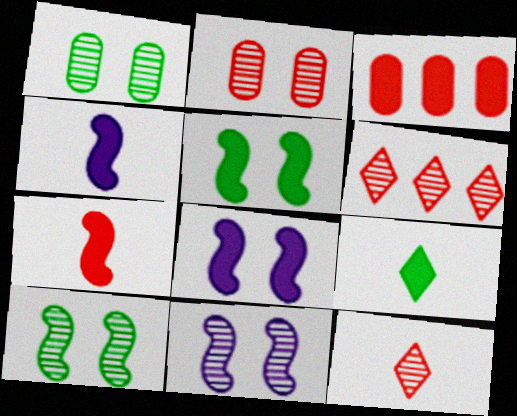[[3, 8, 9]]